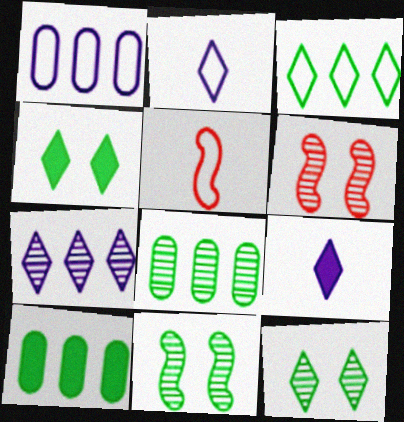[[2, 6, 10]]